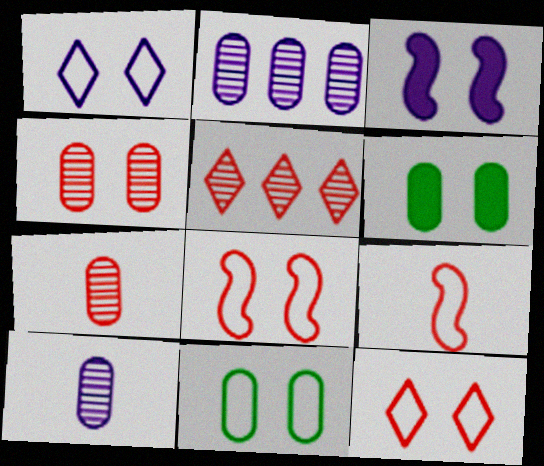[[1, 8, 11]]